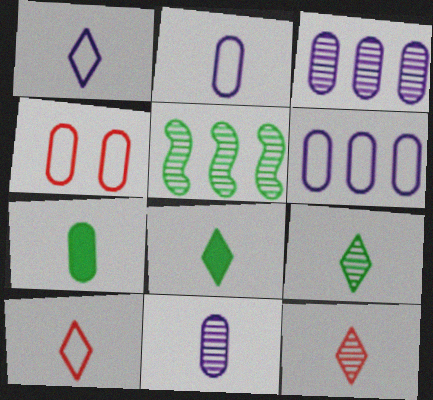[[1, 8, 12], 
[3, 4, 7]]